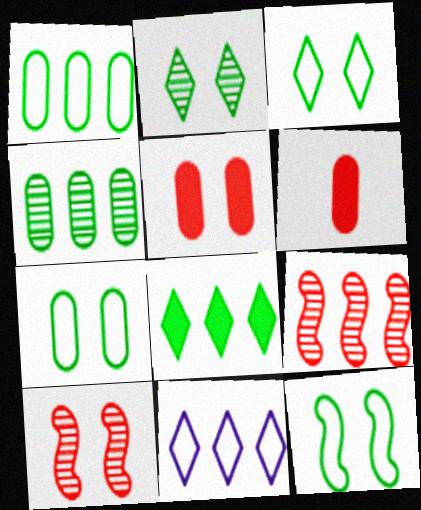[[3, 7, 12]]